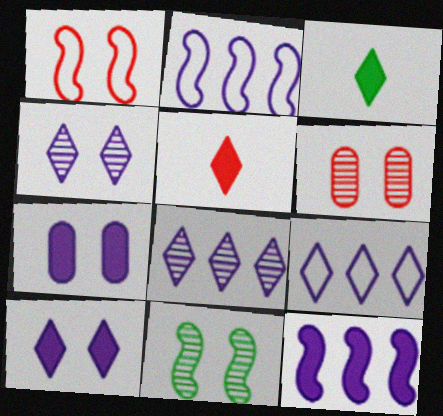[[2, 3, 6], 
[4, 6, 11]]